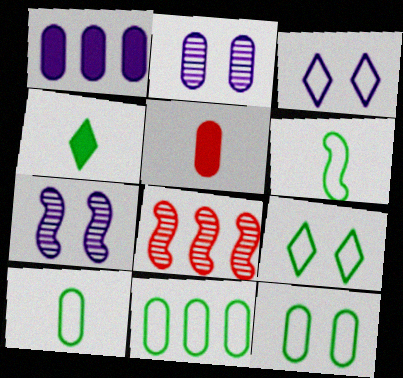[[2, 5, 11], 
[6, 9, 11], 
[10, 11, 12]]